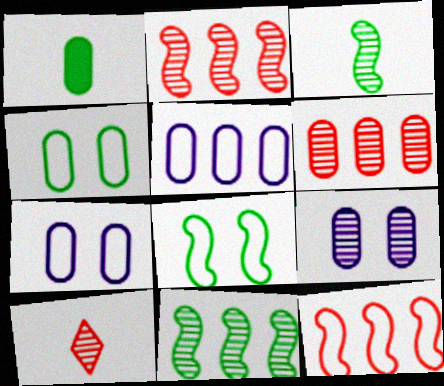[[1, 6, 7], 
[9, 10, 11]]